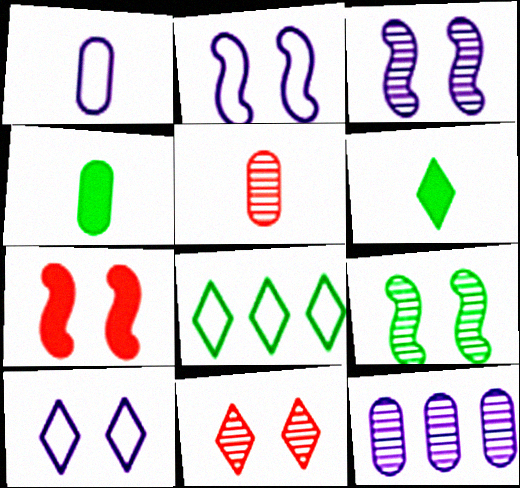[[1, 4, 5], 
[2, 7, 9], 
[4, 8, 9]]